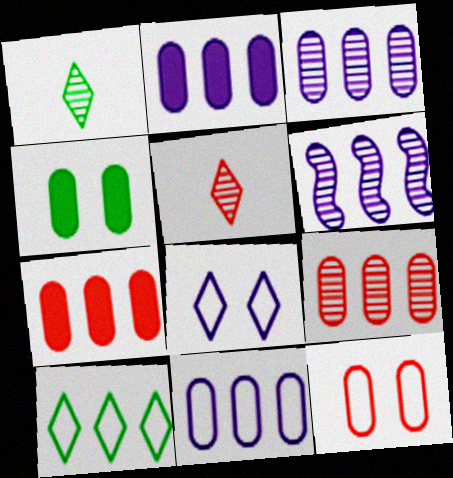[[2, 3, 11], 
[6, 7, 10]]